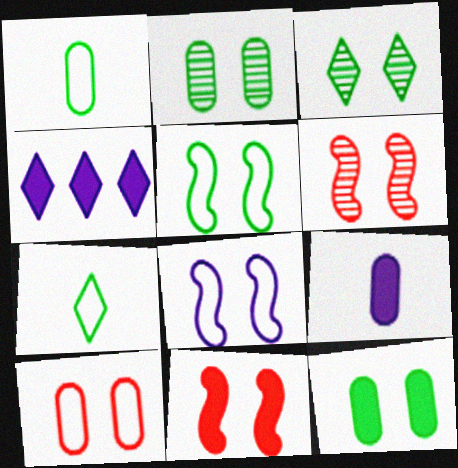[[1, 4, 6], 
[3, 5, 12]]